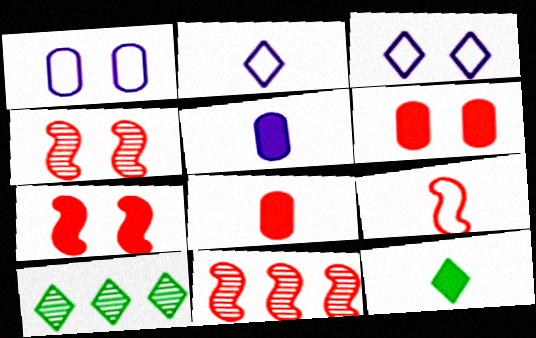[[1, 11, 12], 
[7, 9, 11]]